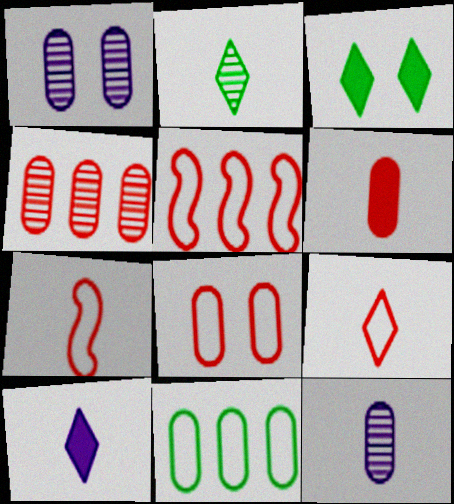[[1, 6, 11], 
[2, 9, 10], 
[3, 5, 12], 
[4, 6, 8], 
[5, 8, 9]]